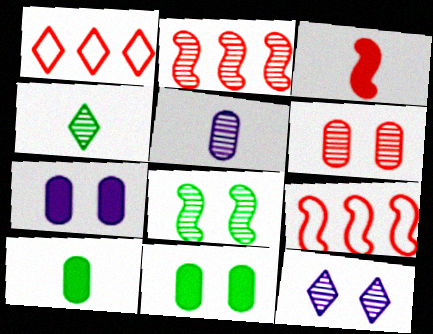[[1, 3, 6], 
[4, 7, 9], 
[6, 8, 12], 
[9, 10, 12]]